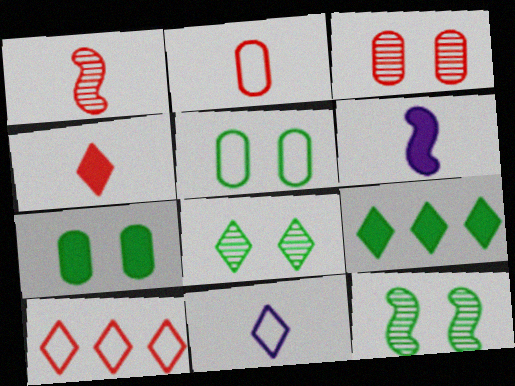[[1, 2, 4]]